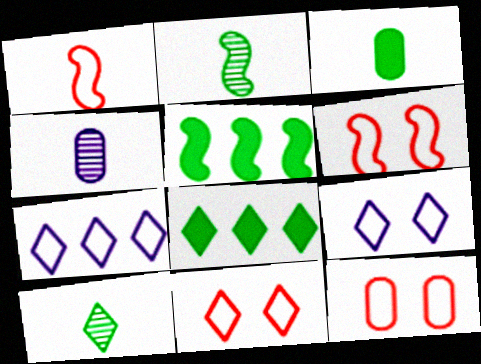[[4, 5, 11], 
[4, 6, 8], 
[6, 11, 12]]